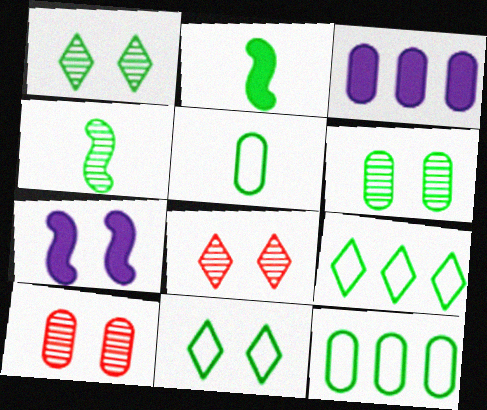[[1, 2, 12], 
[2, 6, 9], 
[3, 5, 10], 
[7, 10, 11]]